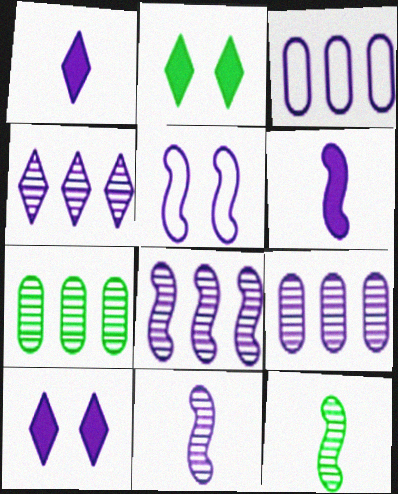[[1, 5, 9], 
[3, 10, 11], 
[4, 8, 9], 
[5, 6, 8]]